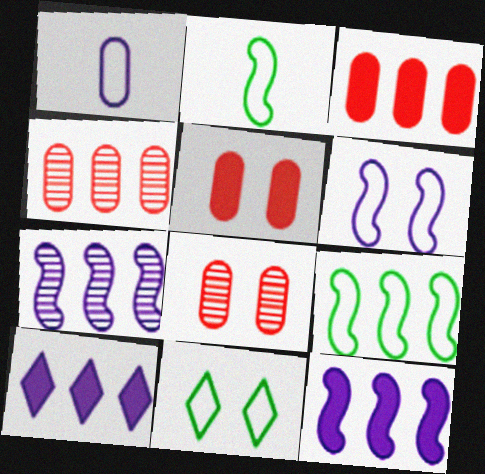[[2, 8, 10], 
[4, 9, 10]]